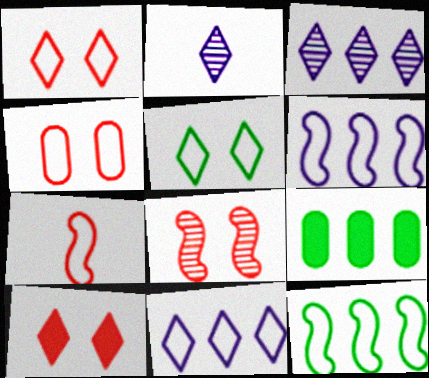[[4, 8, 10]]